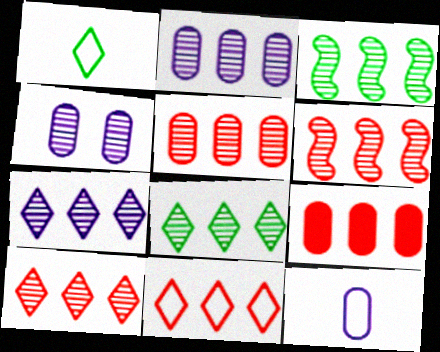[[2, 3, 10], 
[2, 6, 8], 
[3, 5, 7], 
[5, 6, 10], 
[6, 9, 11], 
[7, 8, 10]]